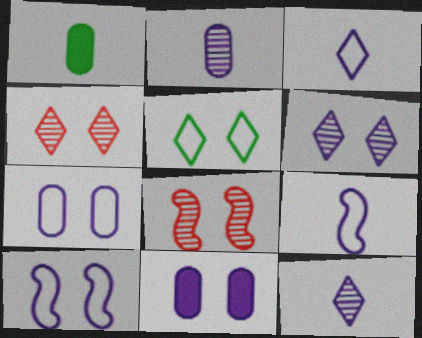[[5, 8, 11], 
[6, 10, 11]]